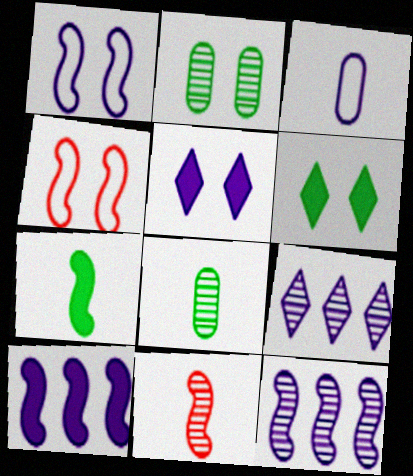[[2, 4, 5], 
[2, 9, 11], 
[3, 5, 12], 
[4, 7, 12]]